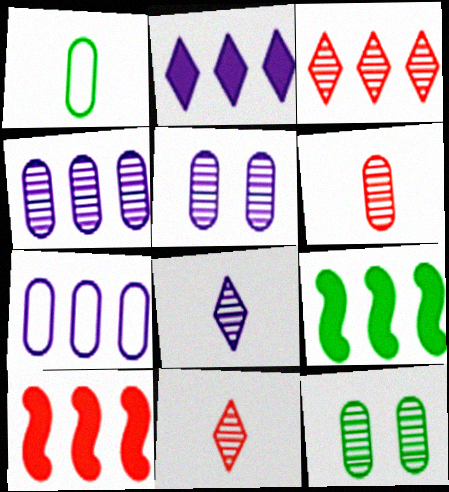[[3, 7, 9], 
[4, 6, 12]]